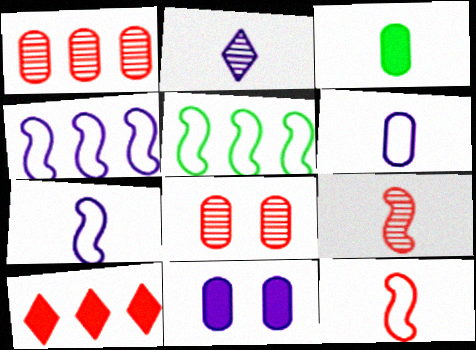[[2, 3, 12], 
[2, 4, 11], 
[8, 10, 12]]